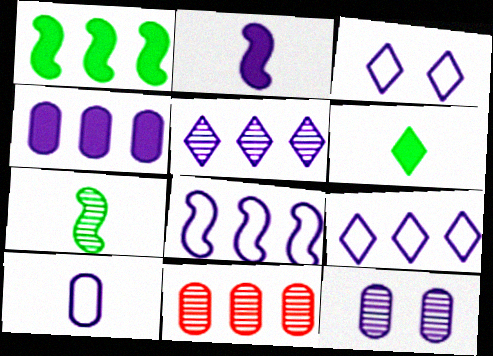[[1, 9, 11], 
[2, 9, 12], 
[3, 8, 10], 
[4, 5, 8], 
[4, 10, 12]]